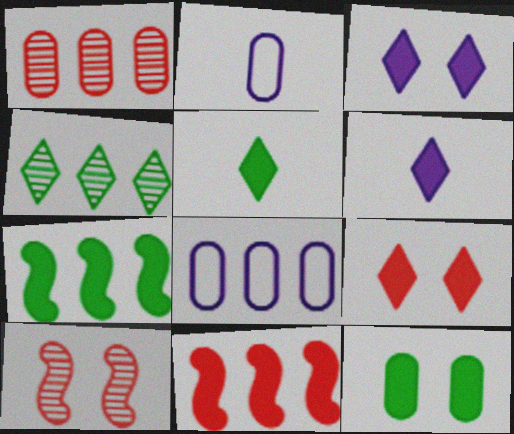[[1, 2, 12], 
[4, 8, 11], 
[5, 7, 12], 
[5, 8, 10], 
[6, 11, 12]]